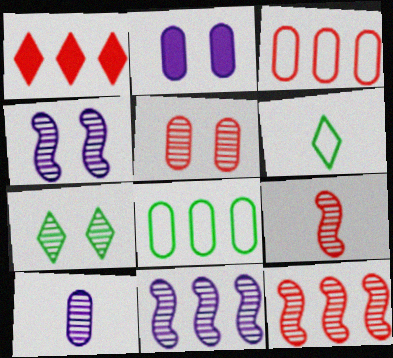[[1, 3, 12], 
[1, 8, 11], 
[2, 6, 12], 
[4, 5, 7], 
[7, 10, 12]]